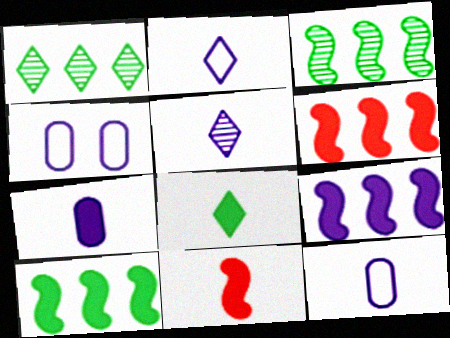[[1, 4, 11], 
[4, 5, 9], 
[6, 9, 10], 
[7, 8, 11]]